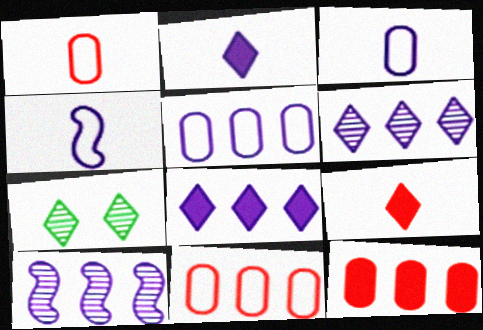[[4, 7, 12], 
[5, 8, 10]]